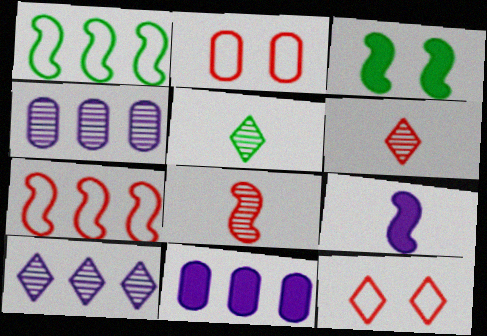[]